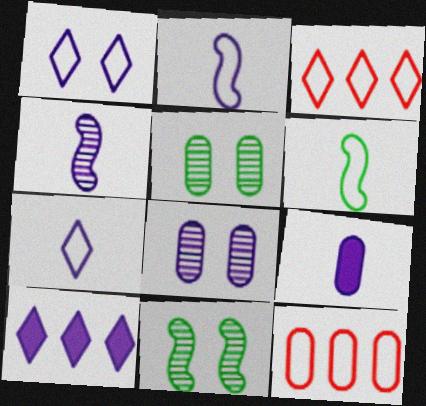[[1, 6, 12], 
[2, 8, 10], 
[3, 9, 11], 
[4, 7, 9], 
[5, 9, 12]]